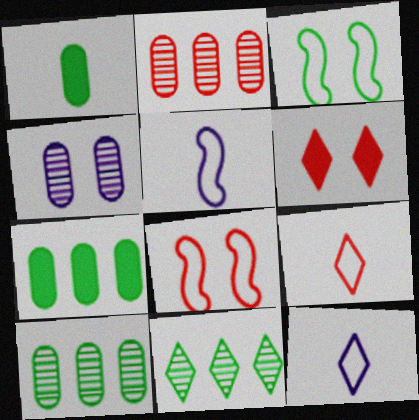[[1, 3, 11], 
[3, 4, 6], 
[5, 6, 10], 
[6, 11, 12]]